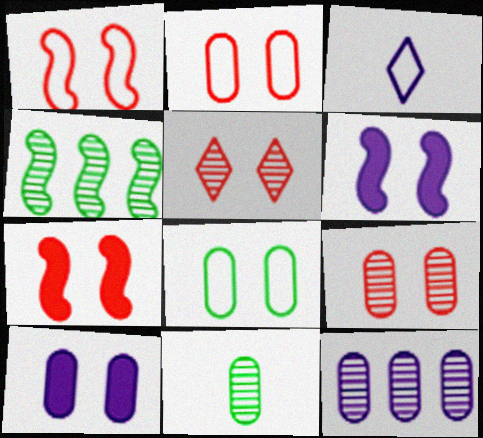[[2, 5, 7], 
[3, 6, 12], 
[5, 6, 8], 
[8, 9, 10], 
[9, 11, 12]]